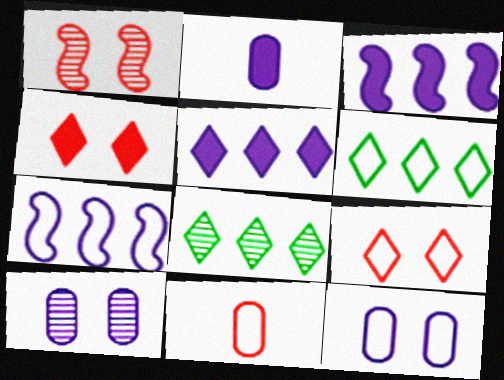[[1, 2, 6]]